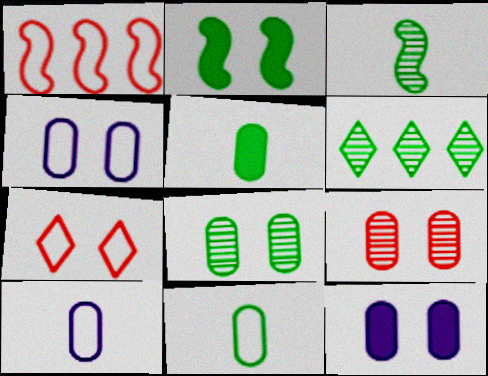[[2, 6, 11], 
[3, 6, 8]]